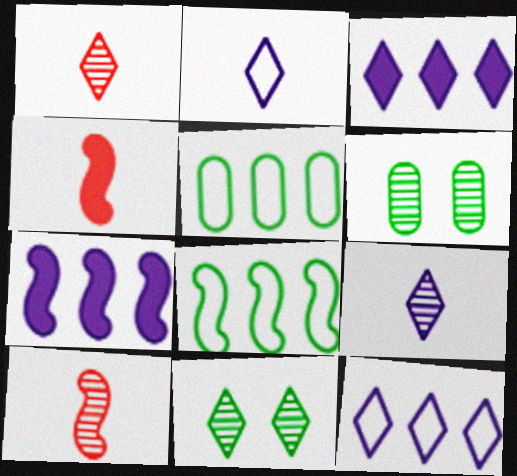[[4, 6, 12]]